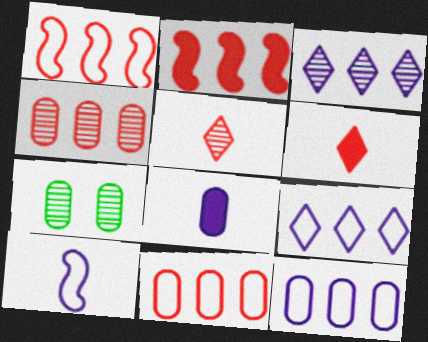[[7, 8, 11]]